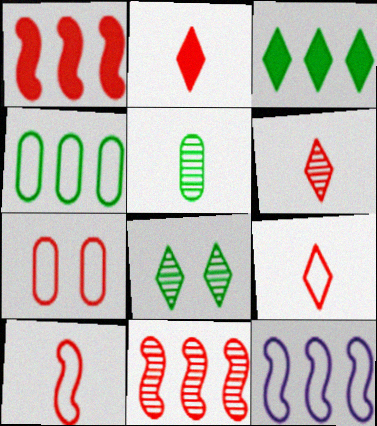[[1, 6, 7], 
[2, 6, 9], 
[2, 7, 11]]